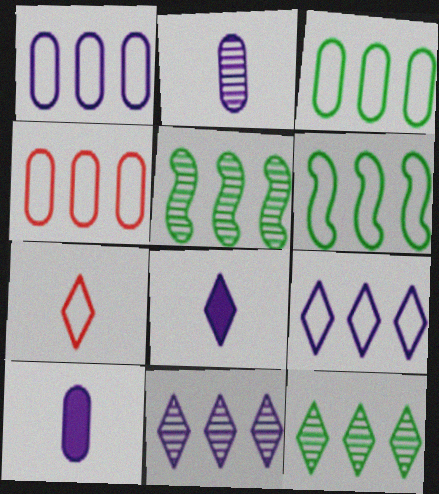[[1, 3, 4], 
[4, 6, 9]]